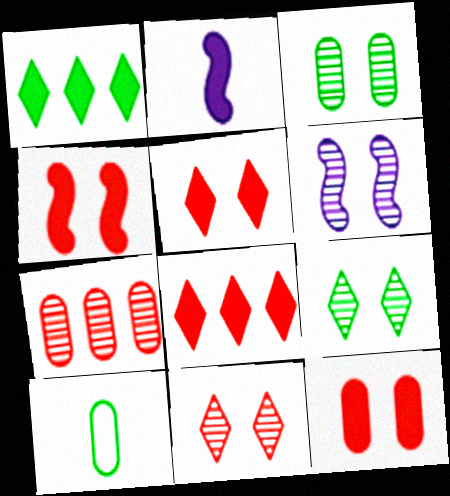[[1, 2, 12], 
[3, 6, 11], 
[4, 5, 12], 
[6, 8, 10]]